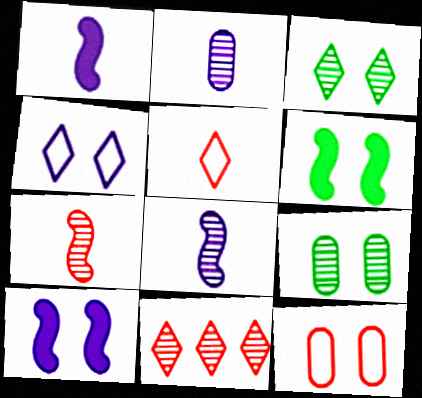[[3, 10, 12], 
[8, 9, 11]]